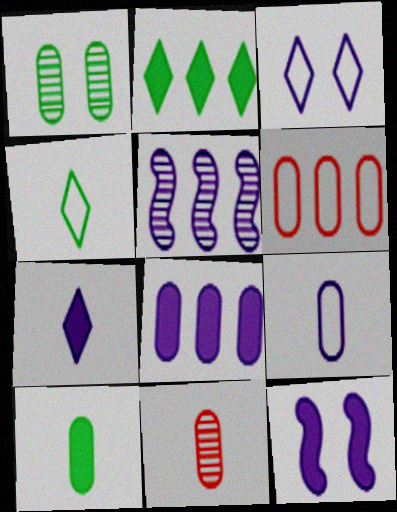[[2, 5, 6], 
[7, 8, 12], 
[9, 10, 11]]